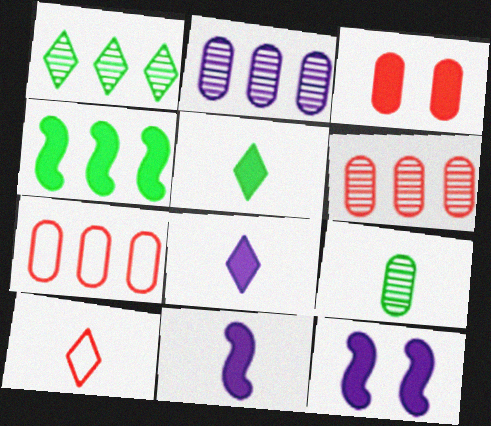[[3, 4, 8], 
[9, 10, 11]]